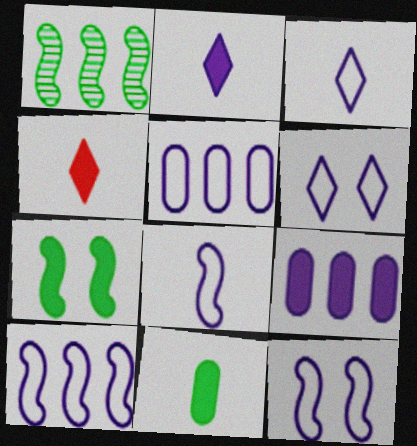[[3, 5, 12], 
[4, 7, 9], 
[5, 6, 8], 
[8, 10, 12]]